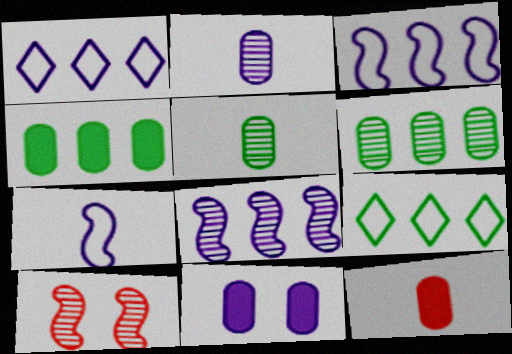[[4, 11, 12]]